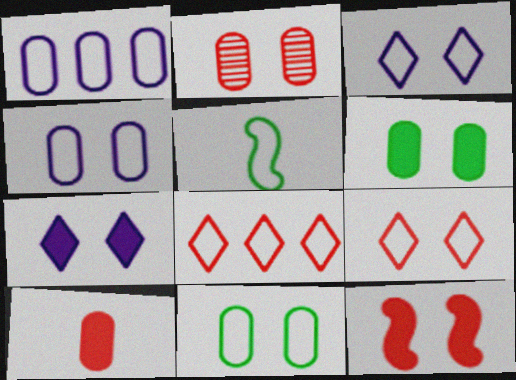[[1, 5, 9], 
[2, 4, 6], 
[2, 9, 12], 
[4, 5, 8], 
[6, 7, 12]]